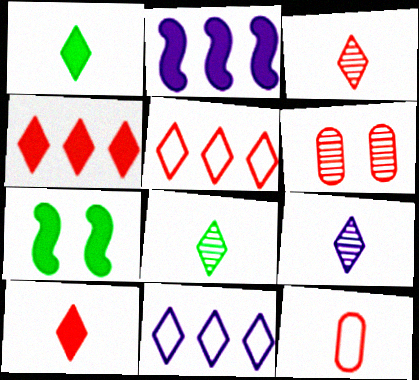[[3, 8, 9]]